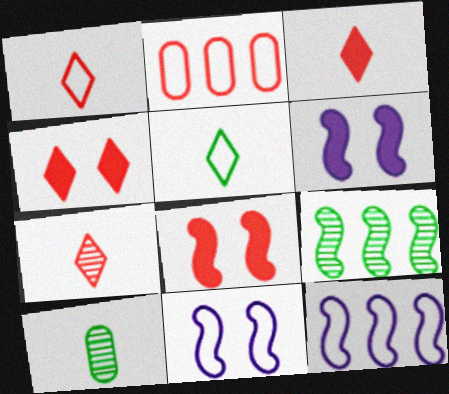[[1, 3, 7], 
[2, 5, 11], 
[2, 7, 8], 
[4, 10, 12]]